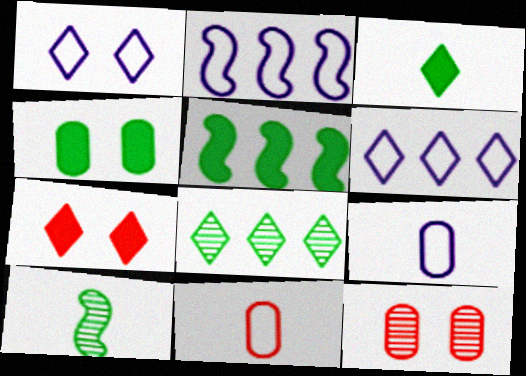[[1, 2, 9], 
[2, 3, 12], 
[3, 4, 5]]